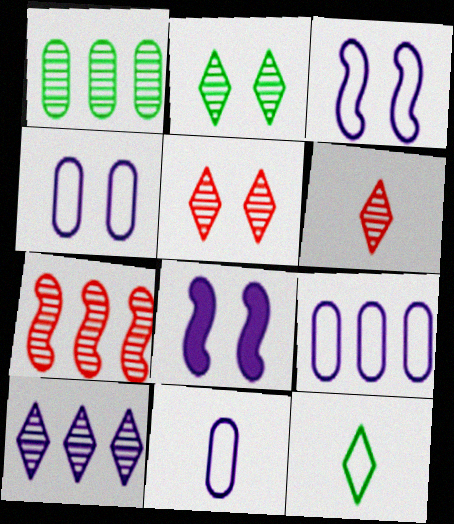[[1, 7, 10], 
[2, 6, 10], 
[4, 9, 11], 
[8, 10, 11]]